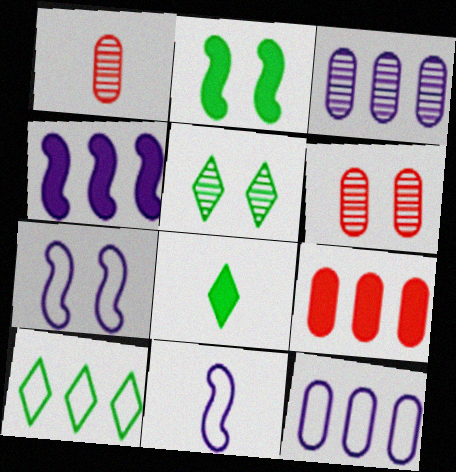[[1, 8, 11], 
[5, 8, 10], 
[5, 9, 11]]